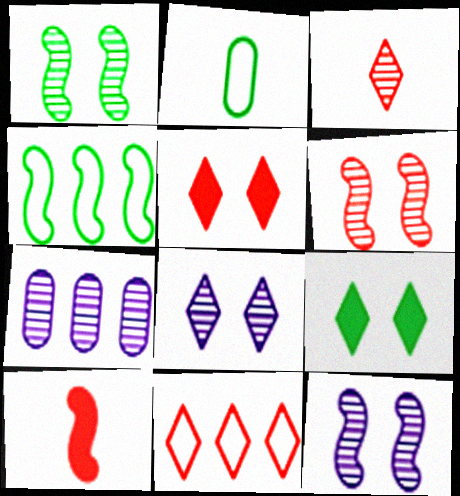[[1, 3, 7], 
[1, 6, 12], 
[3, 5, 11], 
[4, 10, 12]]